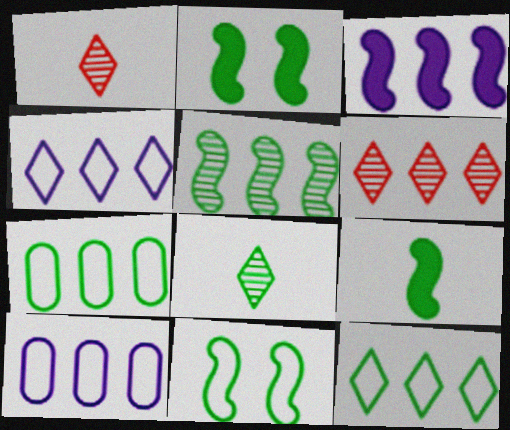[[1, 2, 10], 
[2, 7, 8], 
[3, 6, 7], 
[5, 9, 11]]